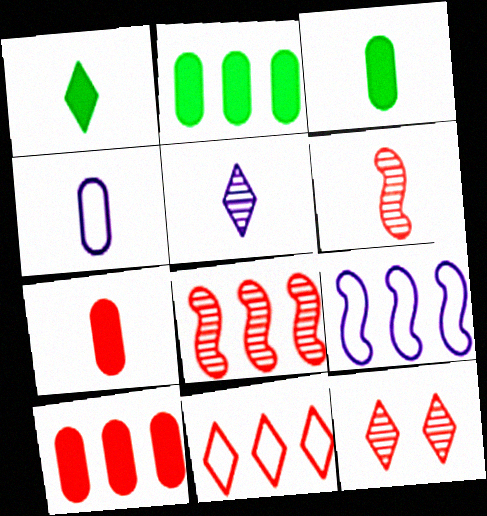[[1, 4, 6], 
[3, 9, 12], 
[8, 10, 11]]